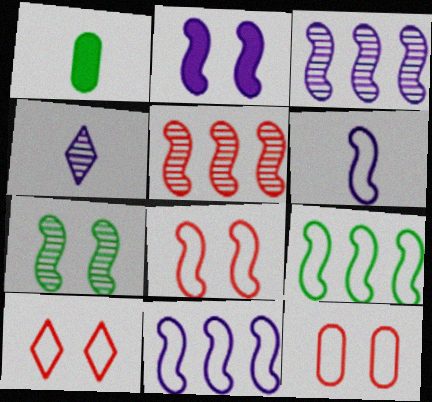[[1, 3, 10], 
[2, 3, 6], 
[2, 7, 8], 
[6, 8, 9], 
[8, 10, 12]]